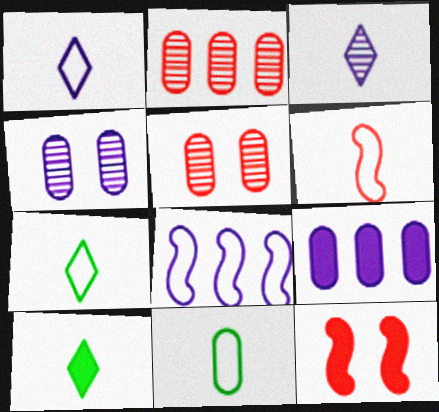[[1, 6, 11], 
[5, 8, 10], 
[5, 9, 11], 
[9, 10, 12]]